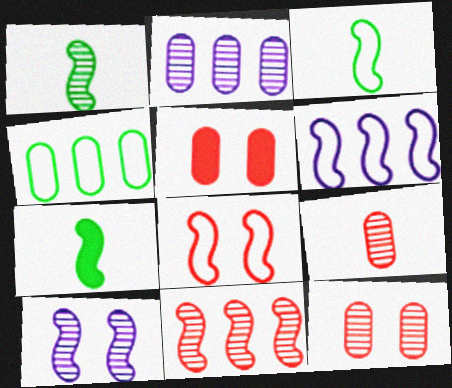[[1, 3, 7], 
[1, 10, 11], 
[3, 6, 8]]